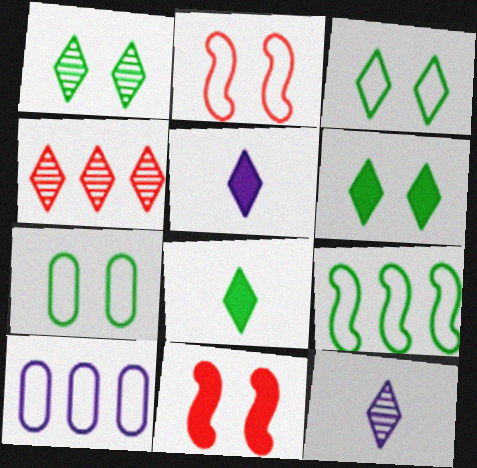[[1, 3, 6], 
[1, 4, 12], 
[3, 4, 5]]